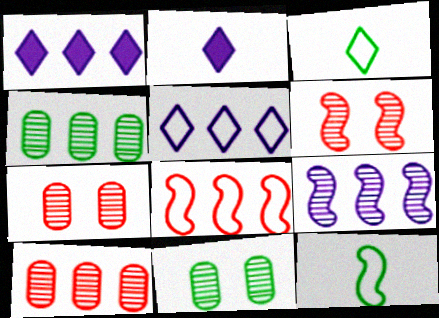[[1, 4, 8], 
[1, 7, 12], 
[2, 8, 11]]